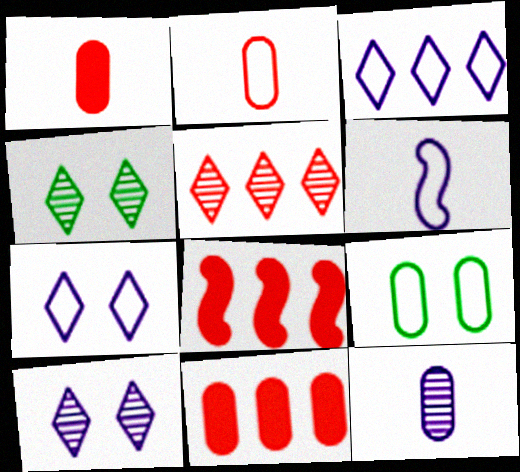[[4, 6, 11], 
[9, 11, 12]]